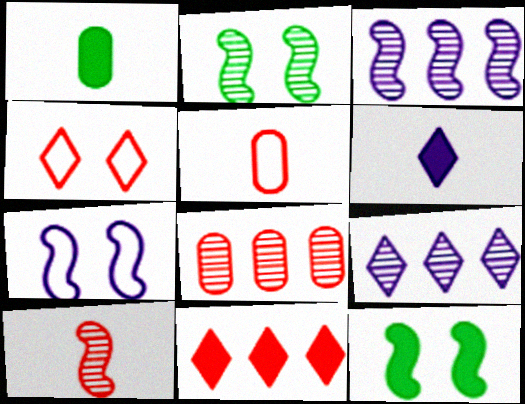[[1, 3, 4], 
[2, 3, 10], 
[5, 9, 12]]